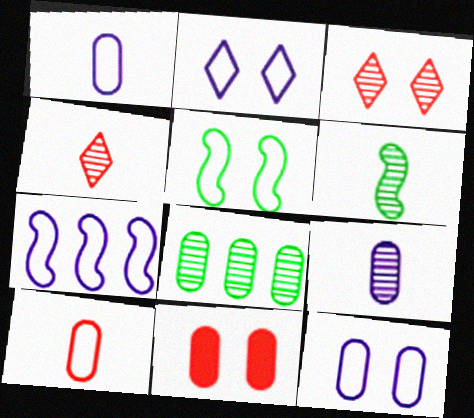[[1, 2, 7], 
[1, 8, 11], 
[4, 6, 9]]